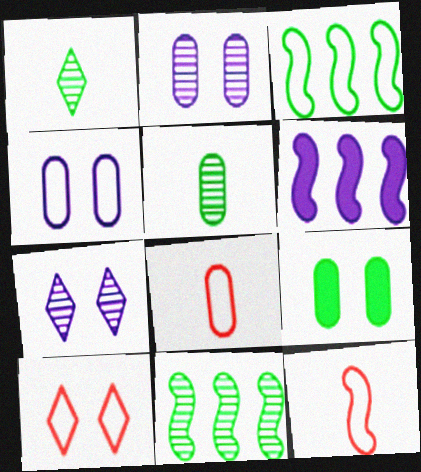[[1, 3, 9], 
[5, 6, 10]]